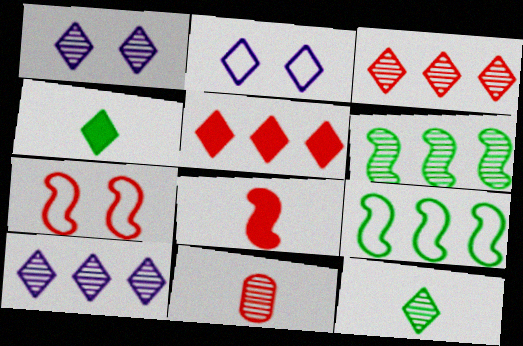[[1, 3, 12], 
[1, 6, 11], 
[2, 3, 4], 
[2, 5, 12], 
[5, 7, 11]]